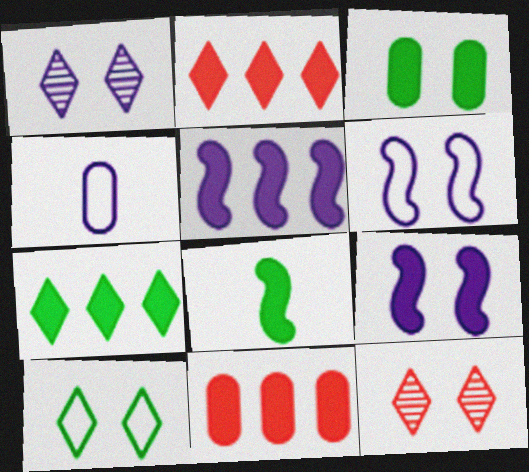[[1, 4, 5], 
[3, 6, 12], 
[3, 7, 8], 
[5, 7, 11]]